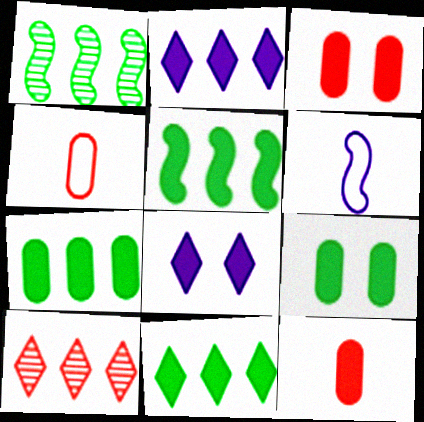[[1, 4, 8], 
[5, 7, 11], 
[5, 8, 12], 
[6, 9, 10]]